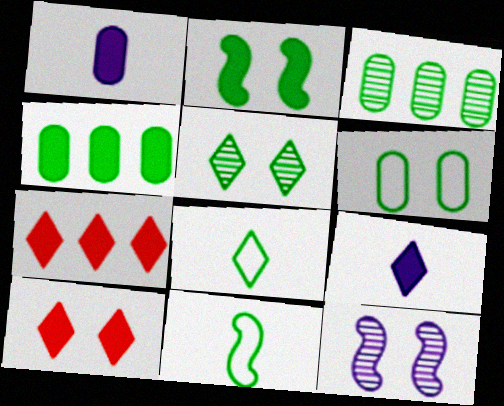[[1, 2, 7], 
[2, 3, 8], 
[2, 5, 6], 
[4, 5, 11], 
[6, 10, 12]]